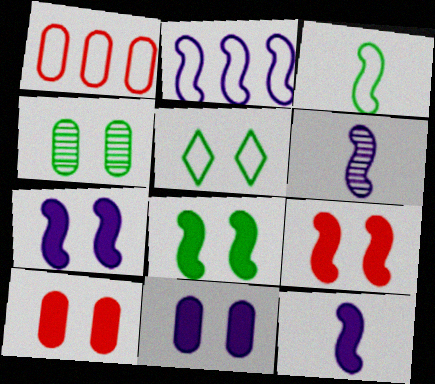[[2, 6, 7], 
[4, 5, 8], 
[7, 8, 9]]